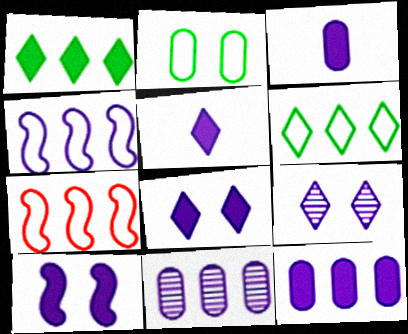[[1, 7, 11], 
[3, 4, 9], 
[5, 10, 12]]